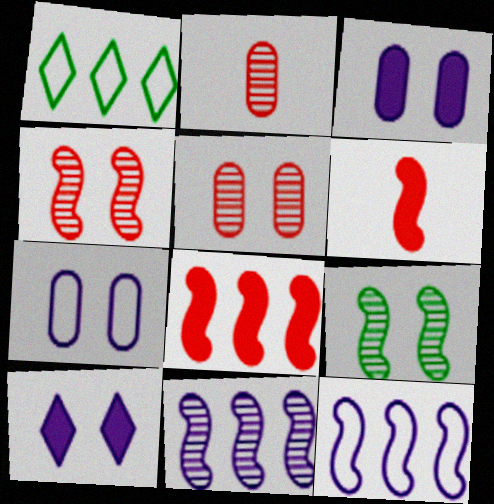[[6, 9, 12]]